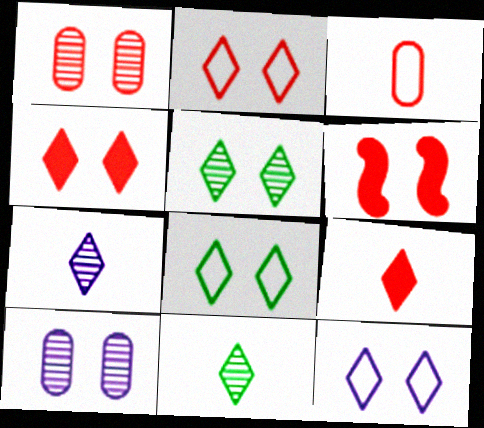[[1, 2, 6], 
[2, 8, 12], 
[4, 5, 12], 
[6, 8, 10]]